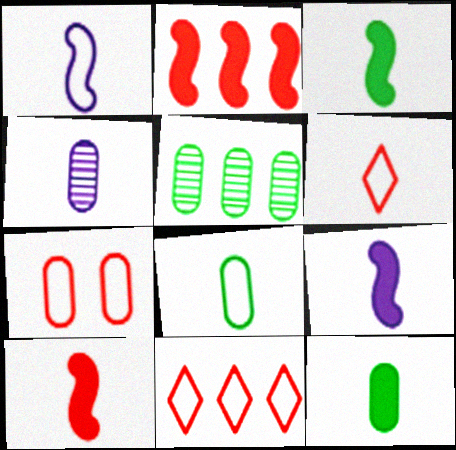[[1, 6, 8], 
[3, 4, 6], 
[3, 9, 10]]